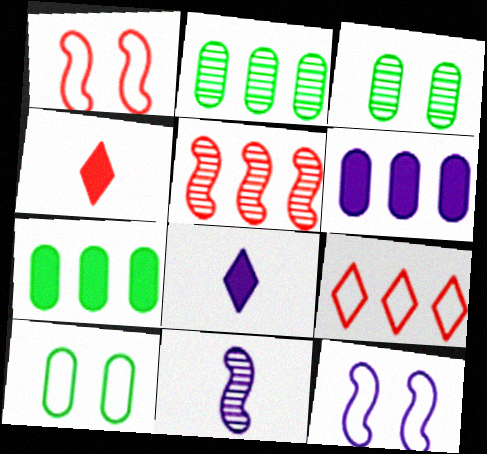[[1, 2, 8], 
[2, 4, 12], 
[5, 8, 10]]